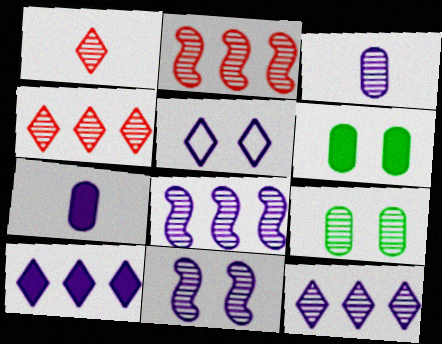[[1, 8, 9], 
[3, 11, 12], 
[5, 7, 8]]